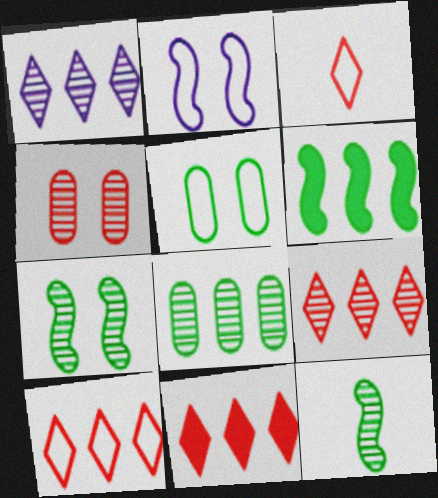[[1, 4, 12], 
[9, 10, 11]]